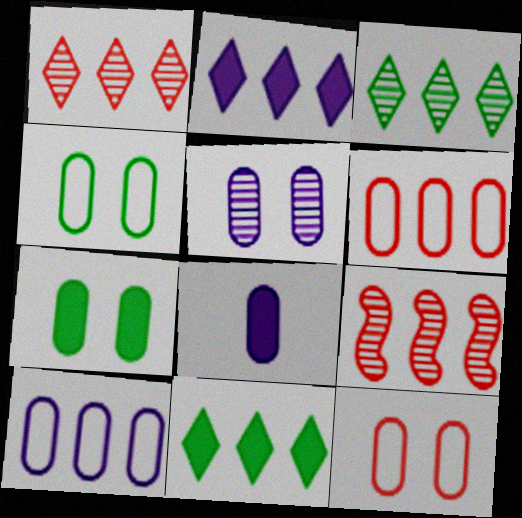[[5, 7, 12], 
[5, 8, 10], 
[9, 10, 11]]